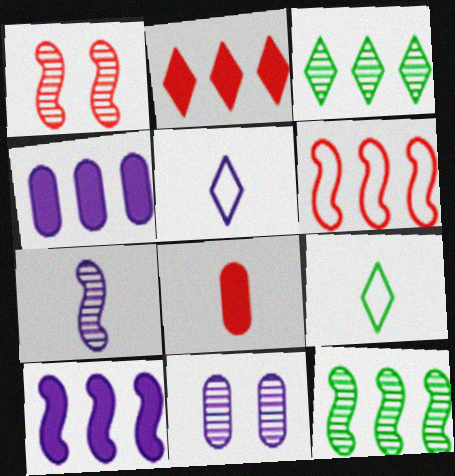[[1, 4, 9], 
[1, 7, 12], 
[3, 4, 6], 
[5, 10, 11], 
[6, 10, 12], 
[7, 8, 9]]